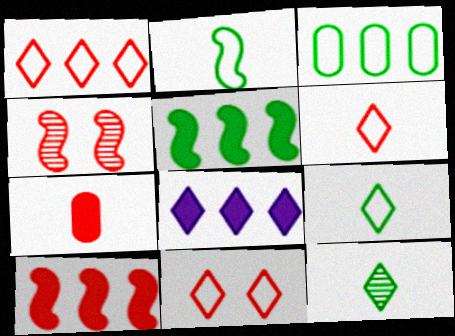[[1, 4, 7], 
[1, 6, 11], 
[8, 11, 12]]